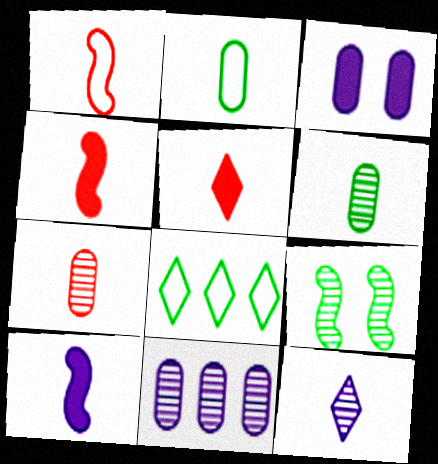[[1, 5, 7], 
[2, 4, 12]]